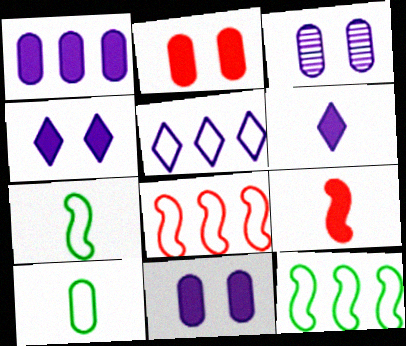[]